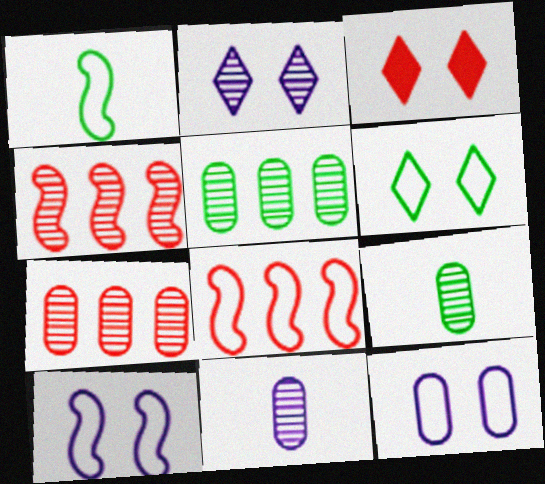[[1, 8, 10], 
[2, 3, 6], 
[2, 4, 9]]